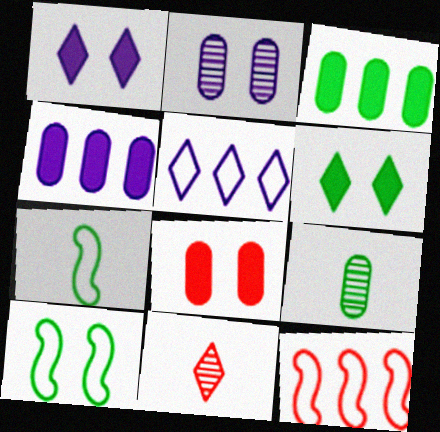[[1, 9, 12], 
[4, 10, 11], 
[5, 6, 11], 
[8, 11, 12]]